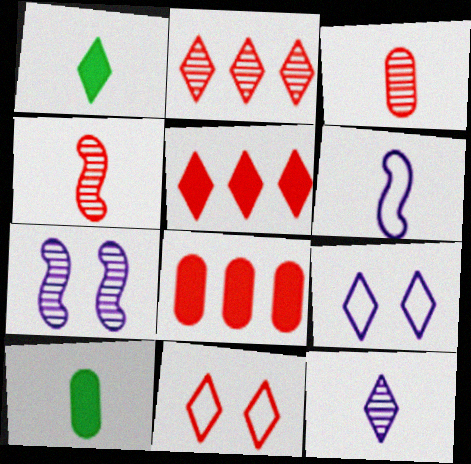[[1, 2, 9], 
[1, 3, 6], 
[4, 8, 11]]